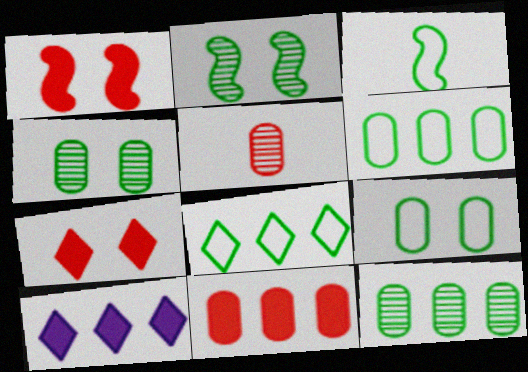[[3, 8, 9]]